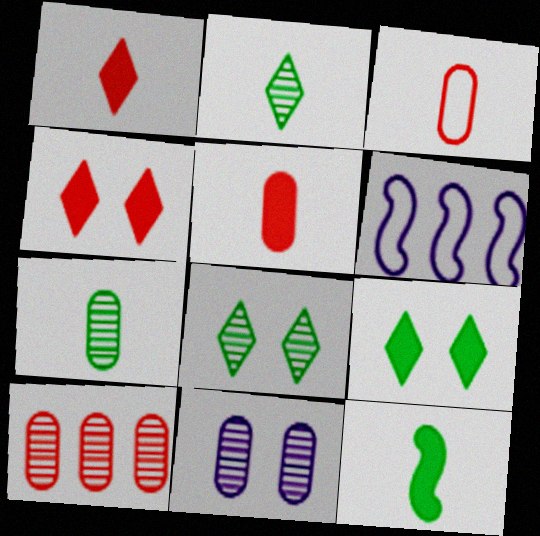[[4, 6, 7], 
[5, 6, 8], 
[7, 10, 11]]